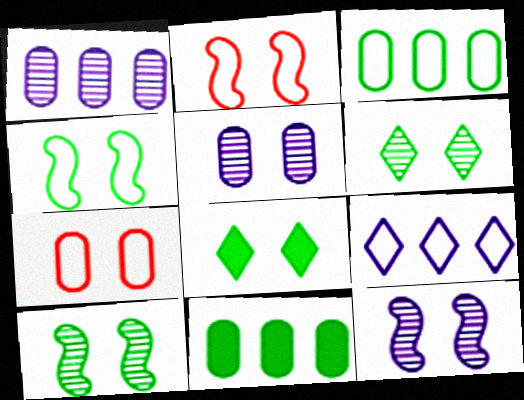[[2, 5, 8], 
[7, 8, 12]]